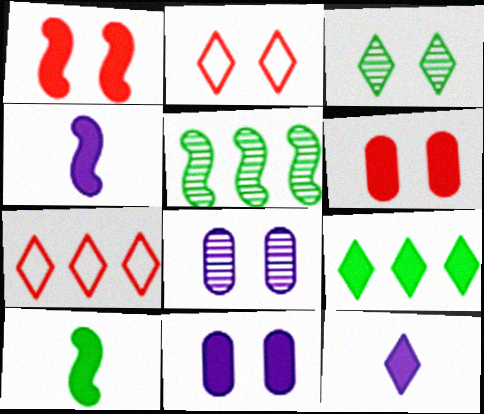[[3, 7, 12], 
[4, 6, 9], 
[7, 8, 10]]